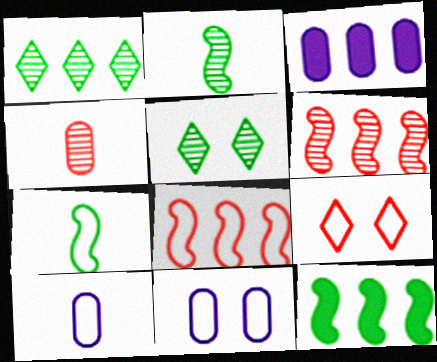[[1, 3, 8], 
[2, 3, 9]]